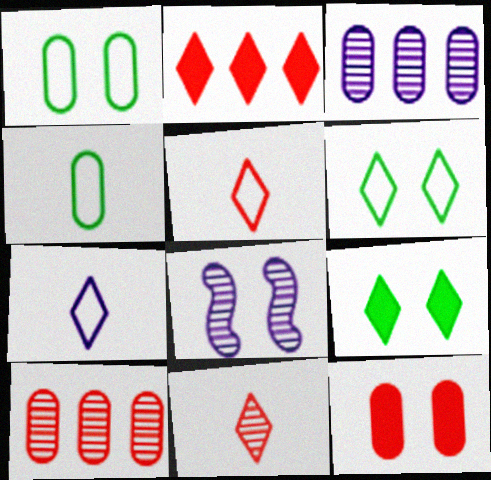[[2, 4, 8], 
[3, 4, 12], 
[6, 8, 12]]